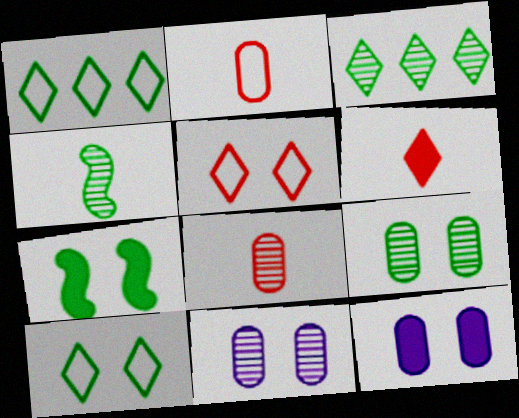[[3, 4, 9], 
[5, 7, 11], 
[7, 9, 10]]